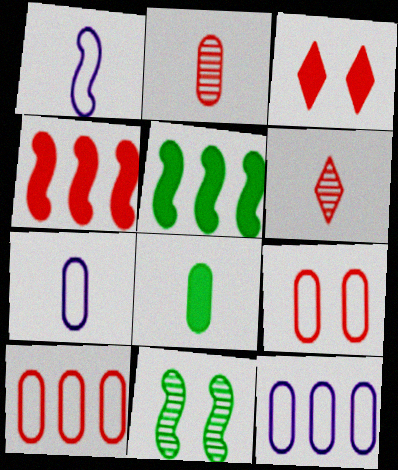[[1, 4, 11], 
[1, 6, 8], 
[2, 7, 8], 
[4, 6, 9]]